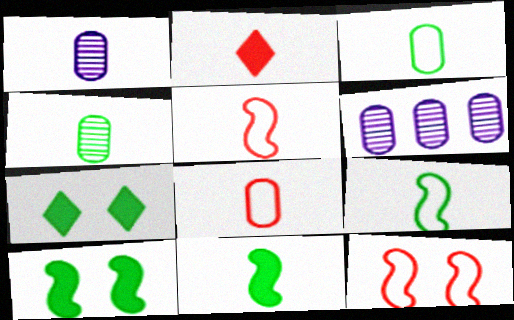[[1, 2, 9], 
[5, 6, 7]]